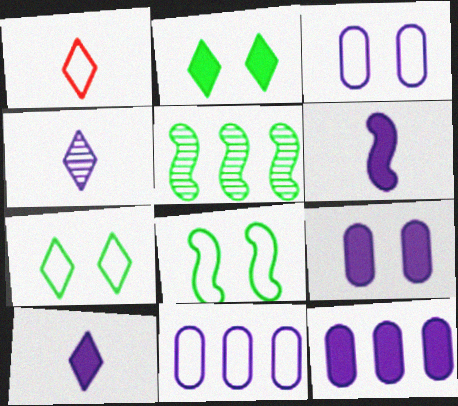[[1, 5, 9], 
[1, 8, 11]]